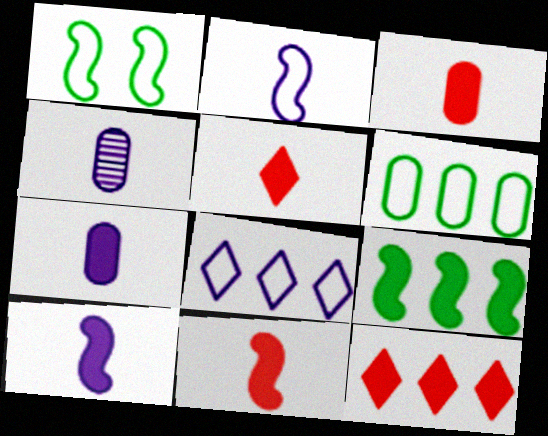[[1, 4, 12], 
[3, 5, 11]]